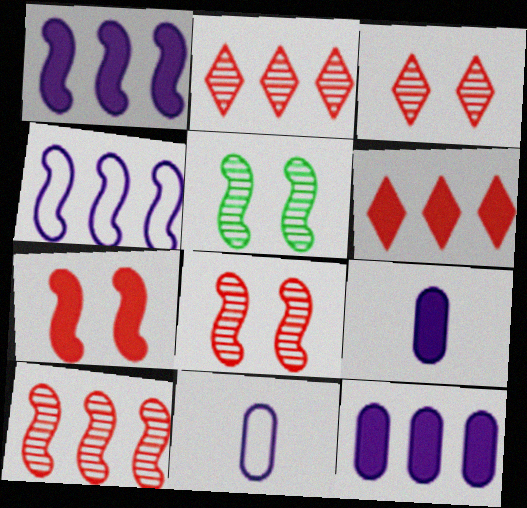[[5, 6, 11]]